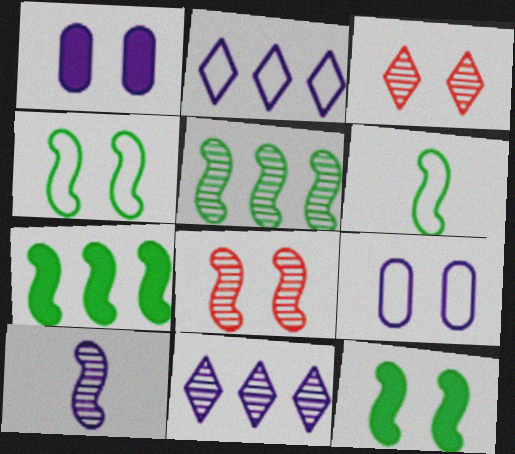[[1, 2, 10], 
[1, 3, 4], 
[3, 9, 12], 
[5, 6, 12], 
[5, 8, 10]]